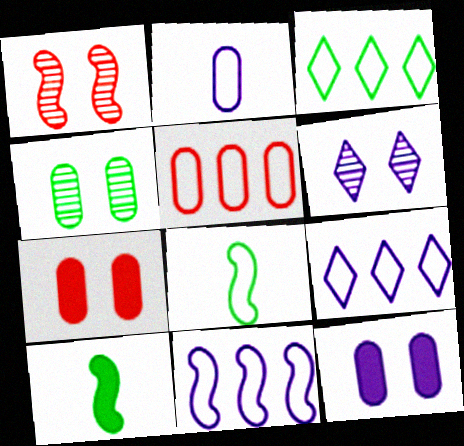[[1, 4, 6], 
[1, 10, 11], 
[3, 4, 10], 
[3, 5, 11], 
[5, 6, 10]]